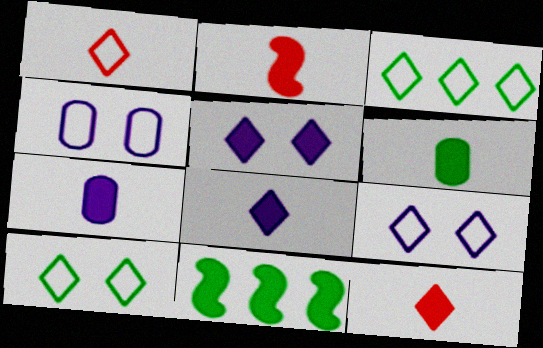[[1, 3, 9], 
[2, 6, 8]]